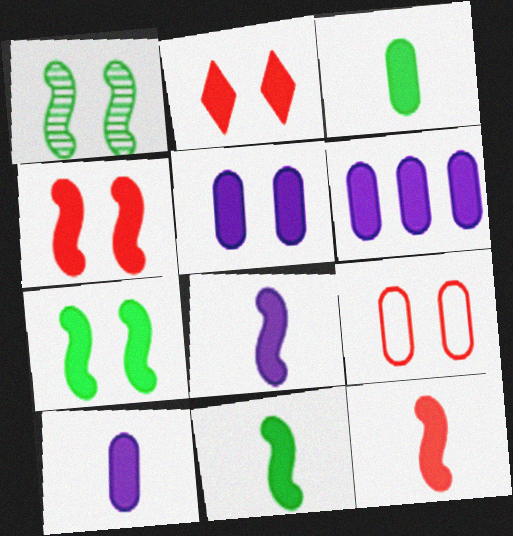[[2, 5, 7], 
[2, 6, 11], 
[5, 6, 10], 
[8, 11, 12]]